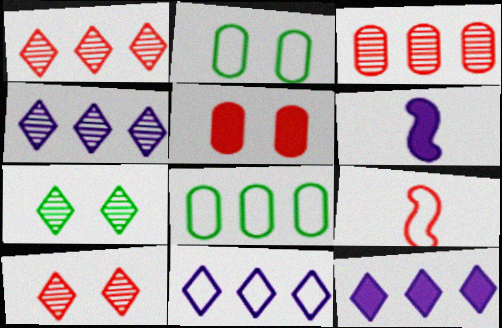[[1, 2, 6], 
[1, 5, 9], 
[2, 9, 11], 
[4, 11, 12], 
[6, 8, 10]]